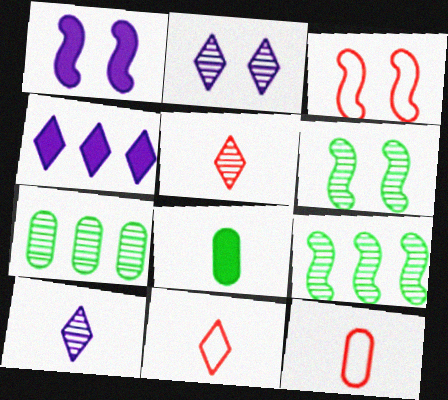[[1, 3, 6], 
[1, 7, 11], 
[4, 6, 12]]